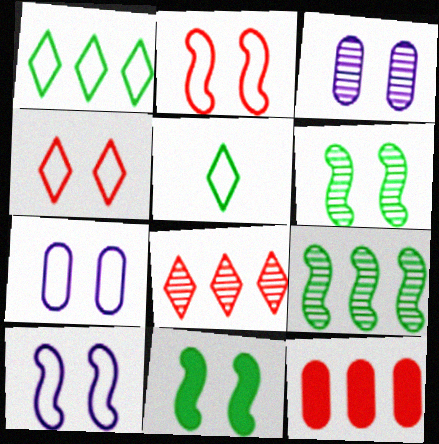[[3, 4, 11]]